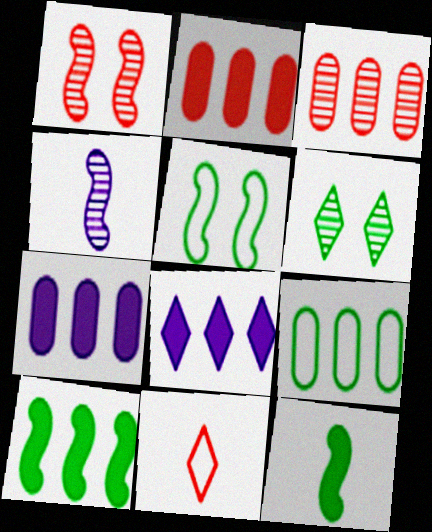[[1, 2, 11], 
[2, 8, 10], 
[3, 4, 6], 
[3, 7, 9], 
[6, 8, 11], 
[6, 9, 12]]